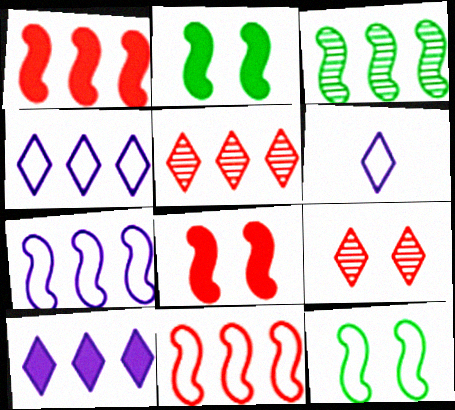[[1, 3, 7]]